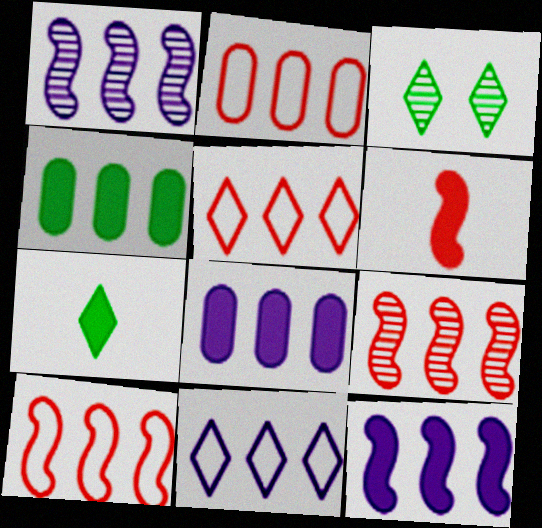[[1, 4, 5], 
[1, 8, 11], 
[2, 5, 10], 
[4, 9, 11]]